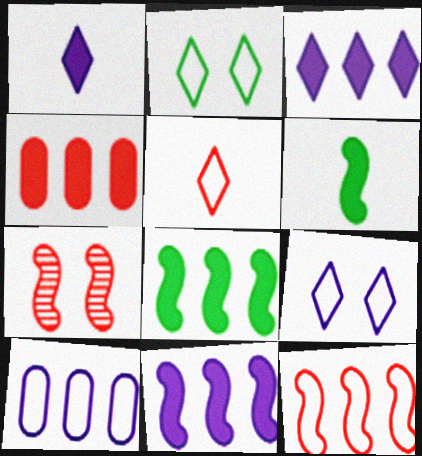[[3, 4, 8], 
[4, 5, 7]]